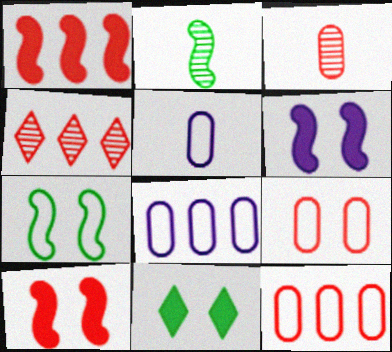[[1, 4, 12]]